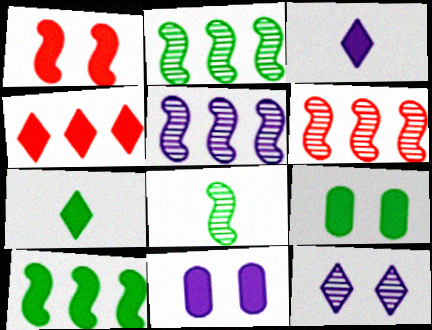[[2, 5, 6], 
[7, 9, 10]]